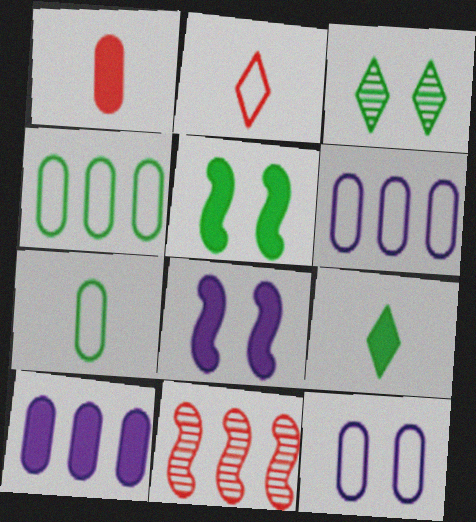[[9, 11, 12]]